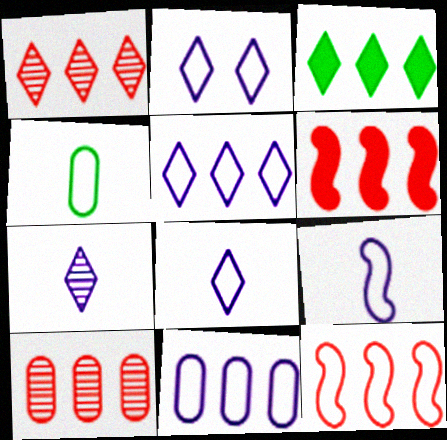[[1, 3, 5], 
[2, 4, 12], 
[2, 5, 8], 
[2, 9, 11]]